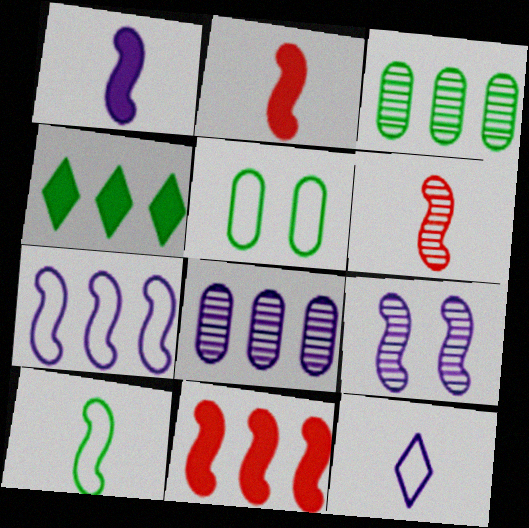[[1, 6, 10], 
[1, 7, 9], 
[9, 10, 11]]